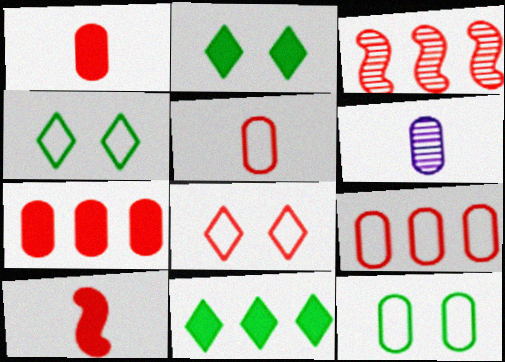[[1, 3, 8], 
[6, 7, 12]]